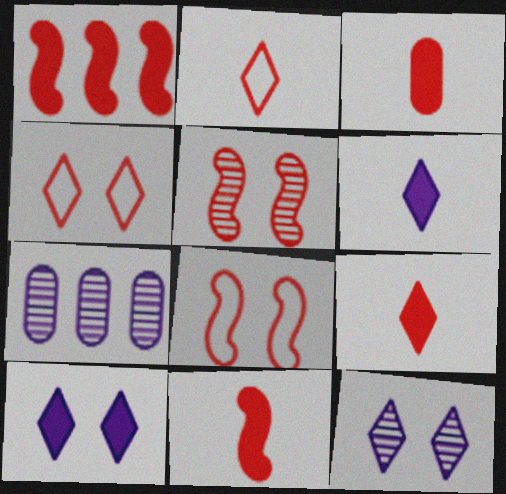[[3, 9, 11]]